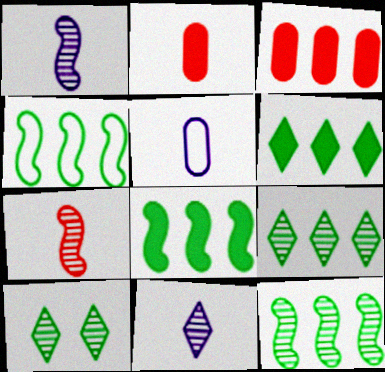[[4, 8, 12]]